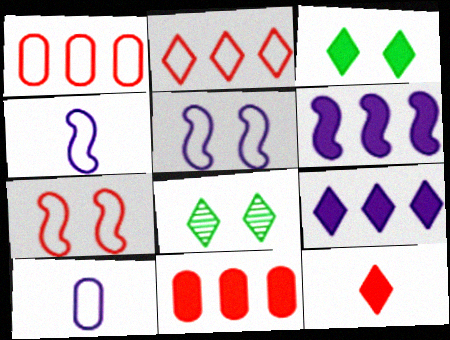[[3, 9, 12], 
[4, 8, 11]]